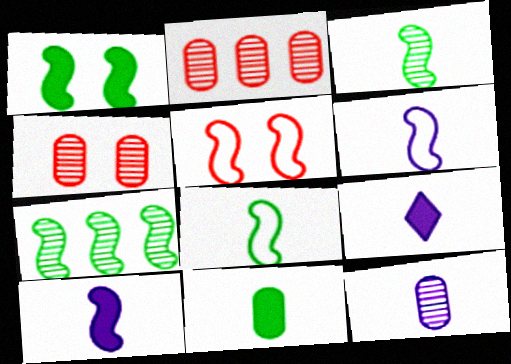[[1, 7, 8], 
[5, 7, 10], 
[6, 9, 12]]